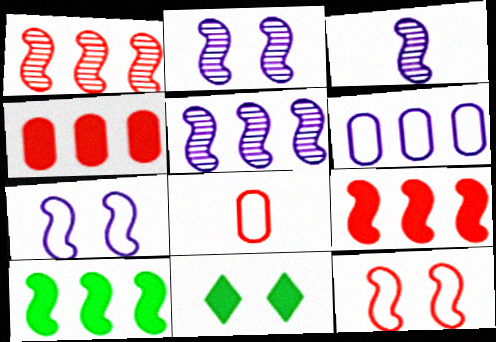[[2, 3, 5], 
[3, 10, 12], 
[5, 8, 11]]